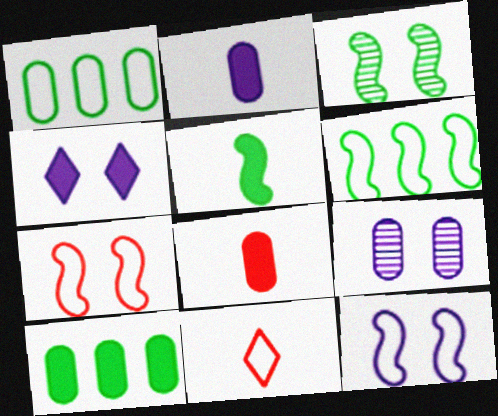[[1, 8, 9], 
[1, 11, 12], 
[3, 5, 6], 
[4, 9, 12]]